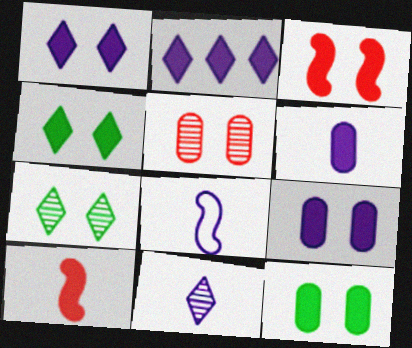[[1, 3, 12], 
[2, 10, 12], 
[3, 4, 9], 
[6, 8, 11]]